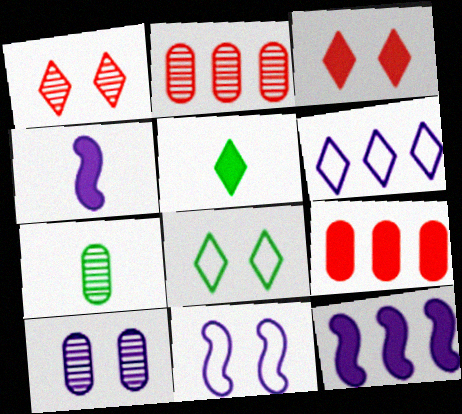[[1, 5, 6], 
[2, 4, 8], 
[2, 5, 11], 
[2, 7, 10], 
[4, 6, 10]]